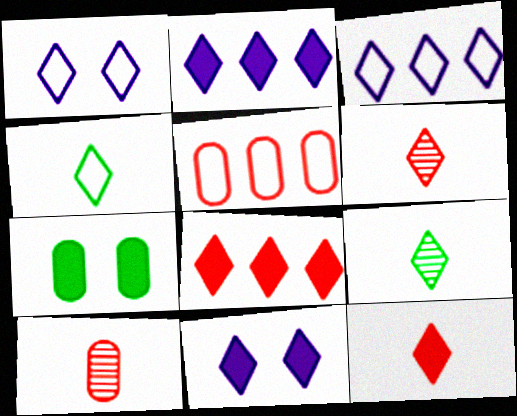[[1, 8, 9]]